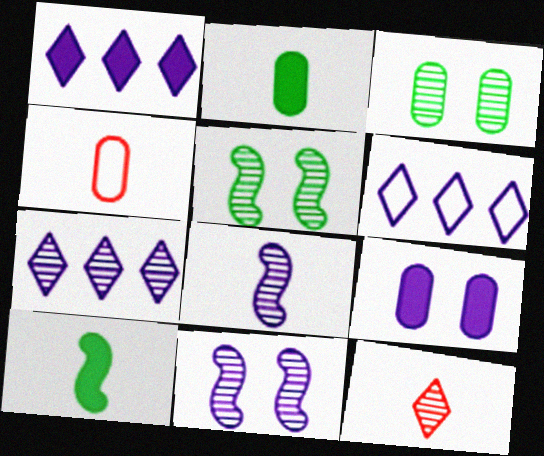[[1, 4, 5], 
[1, 6, 7], 
[6, 8, 9]]